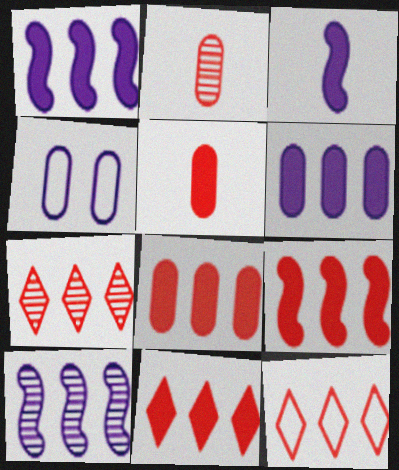[[7, 11, 12], 
[8, 9, 11]]